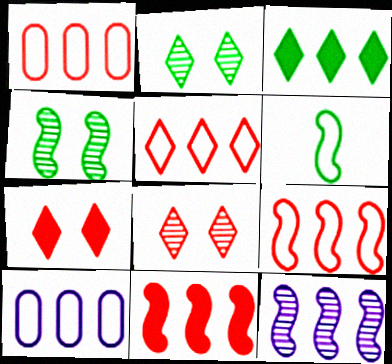[[1, 3, 12], 
[1, 5, 9]]